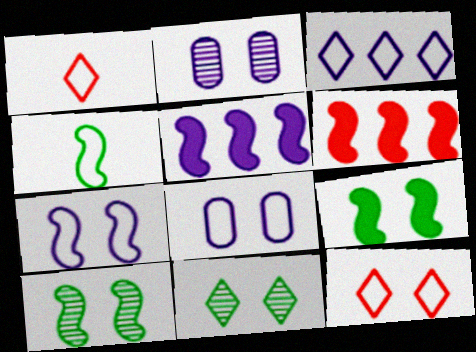[[2, 9, 12]]